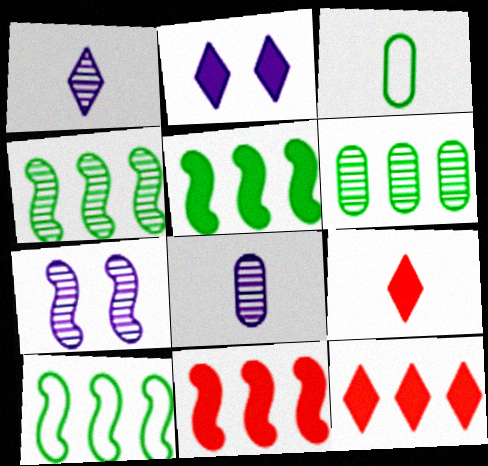[[3, 7, 12], 
[4, 5, 10]]